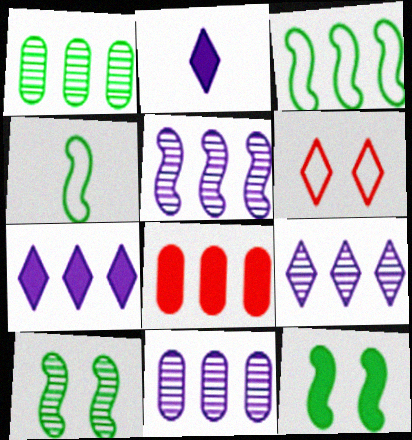[[2, 8, 12], 
[3, 8, 9], 
[5, 9, 11]]